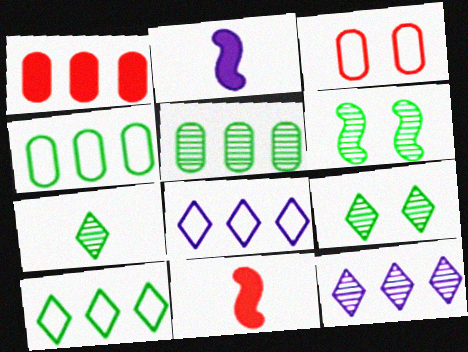[[5, 6, 7]]